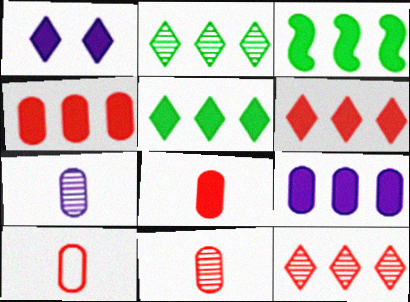[[1, 3, 8], 
[3, 6, 9], 
[8, 10, 11]]